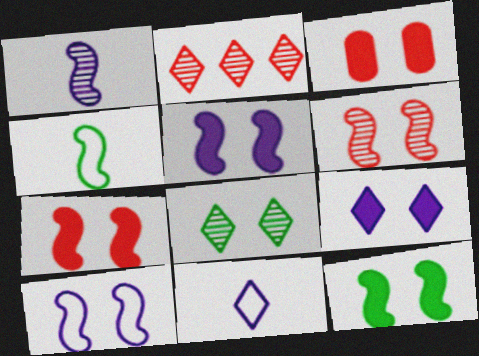[[3, 8, 10], 
[3, 9, 12], 
[5, 7, 12], 
[6, 10, 12]]